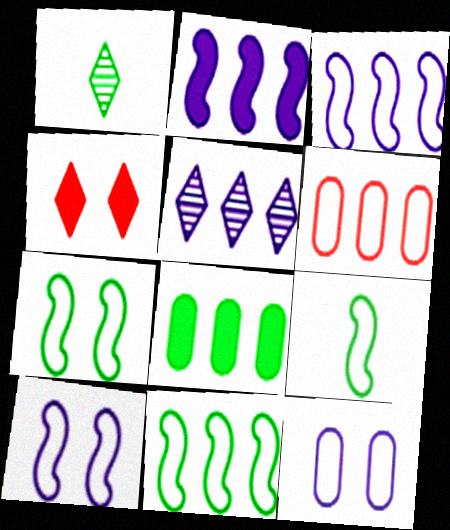[[1, 7, 8], 
[7, 9, 11]]